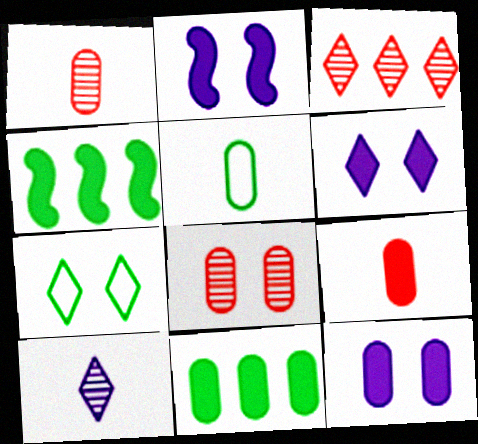[[2, 3, 5], 
[2, 6, 12], 
[2, 7, 8], 
[4, 6, 9], 
[9, 11, 12]]